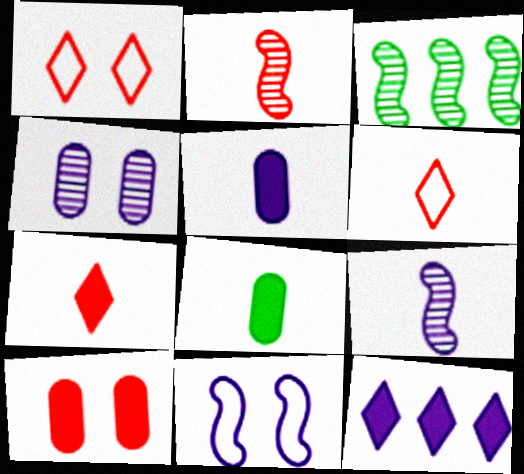[[1, 3, 5], 
[6, 8, 9]]